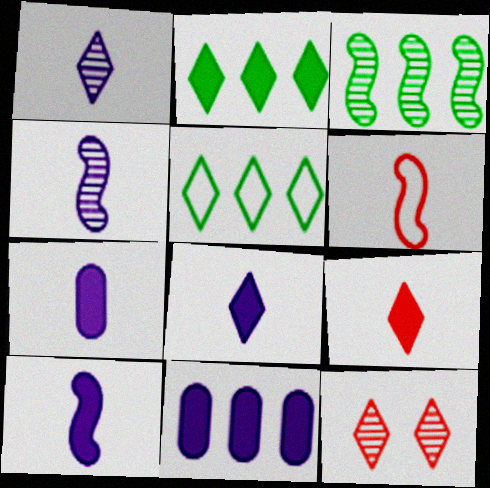[[5, 8, 12], 
[7, 8, 10]]